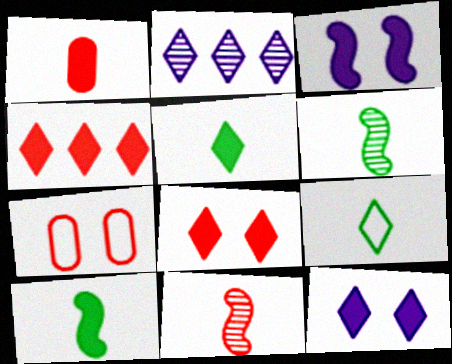[[2, 7, 10], 
[2, 8, 9], 
[4, 5, 12], 
[4, 7, 11]]